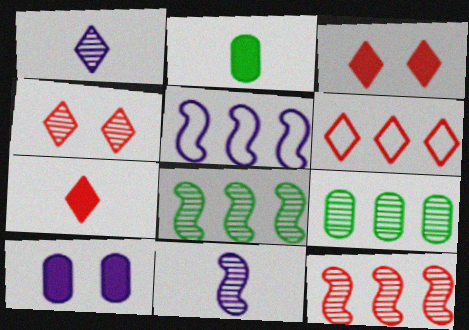[[1, 5, 10], 
[2, 4, 5], 
[4, 6, 7], 
[4, 9, 11]]